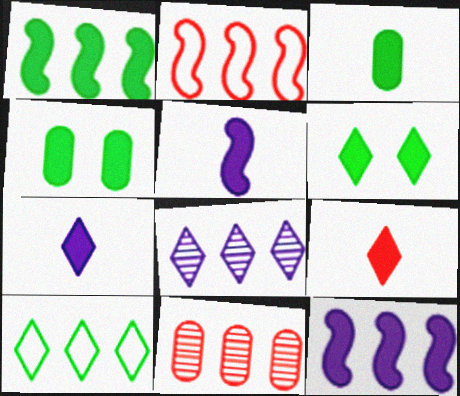[[1, 3, 6], 
[3, 5, 9], 
[4, 9, 12], 
[10, 11, 12]]